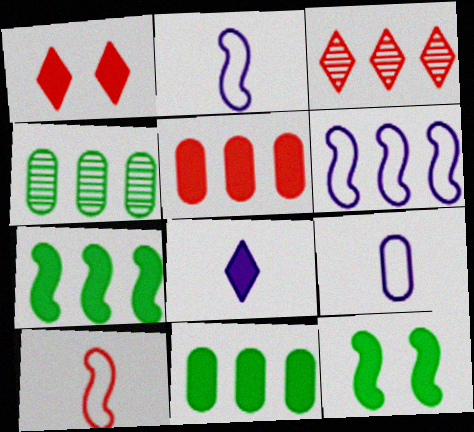[[1, 2, 4], 
[3, 6, 11], 
[3, 9, 12], 
[5, 8, 12]]